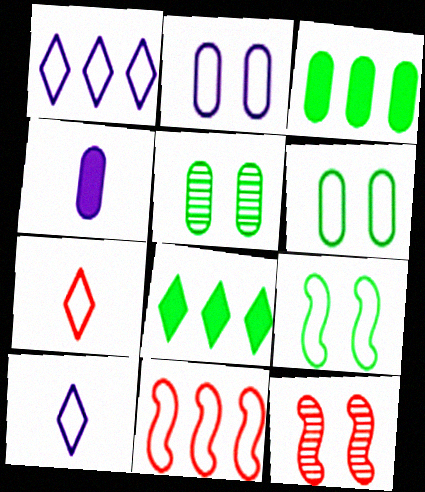[[3, 10, 12], 
[6, 10, 11]]